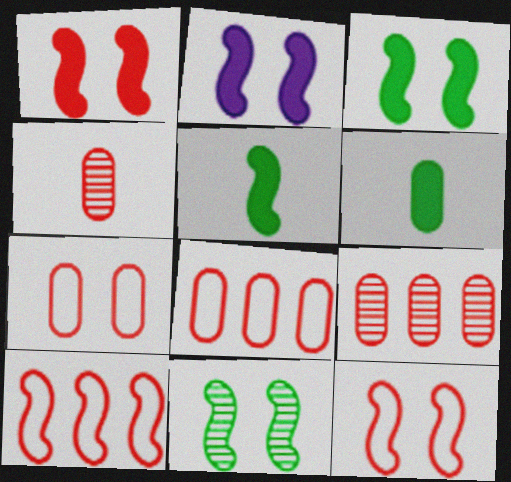[[1, 2, 3], 
[2, 11, 12]]